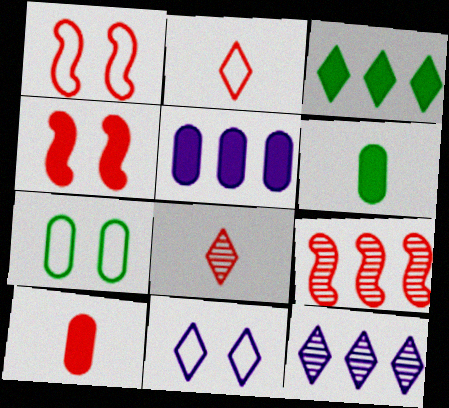[[1, 6, 12], 
[1, 7, 11], 
[3, 8, 11], 
[6, 9, 11]]